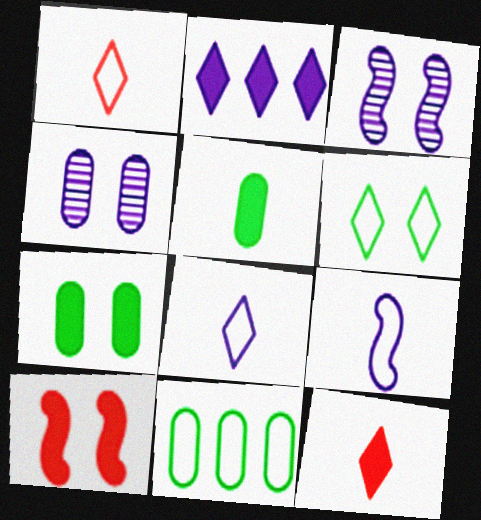[[2, 4, 9], 
[2, 5, 10], 
[3, 11, 12], 
[4, 6, 10]]